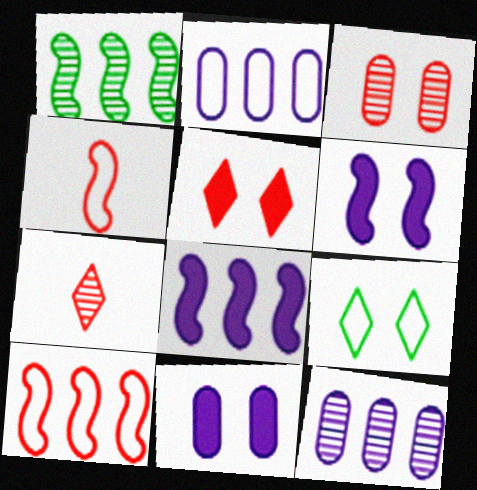[[1, 4, 6], 
[1, 8, 10], 
[2, 4, 9], 
[3, 6, 9]]